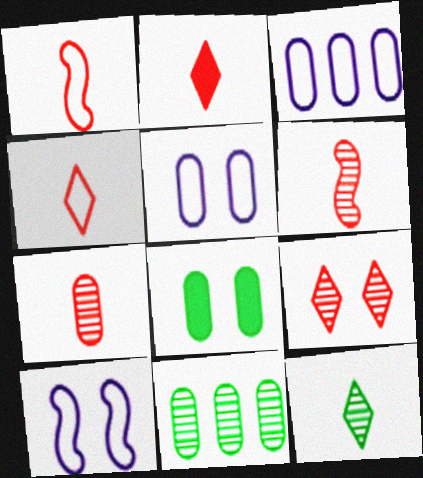[[1, 2, 7], 
[2, 10, 11], 
[3, 7, 8], 
[8, 9, 10]]